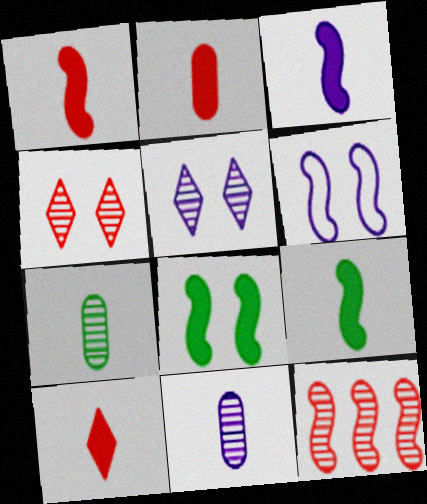[[1, 2, 10], 
[1, 3, 9], 
[5, 7, 12], 
[6, 9, 12]]